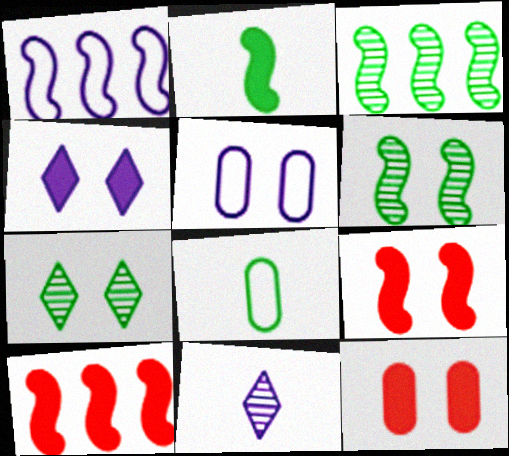[[1, 3, 10], 
[5, 7, 9]]